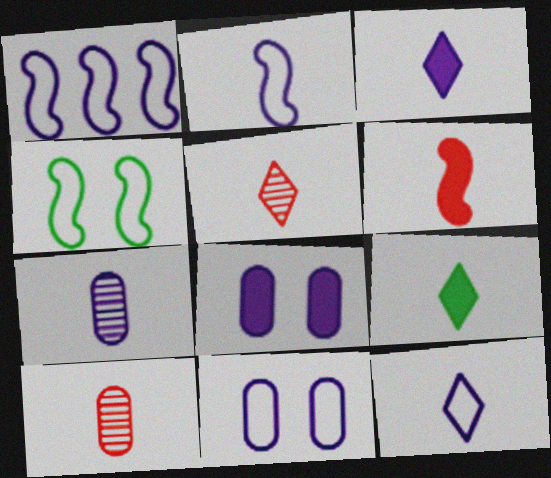[[1, 11, 12], 
[2, 3, 7], 
[2, 9, 10], 
[5, 9, 12]]